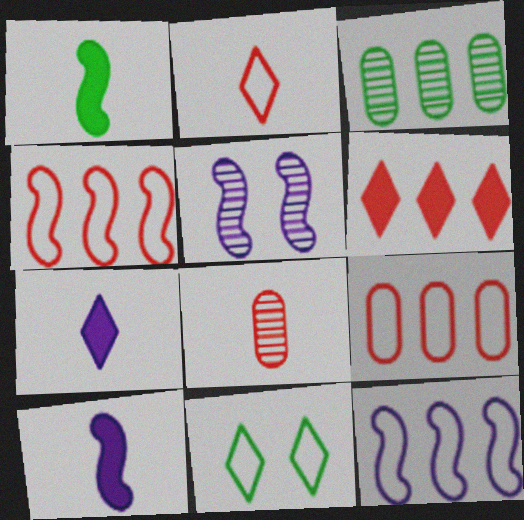[[1, 3, 11], 
[1, 4, 5], 
[3, 6, 12], 
[5, 10, 12]]